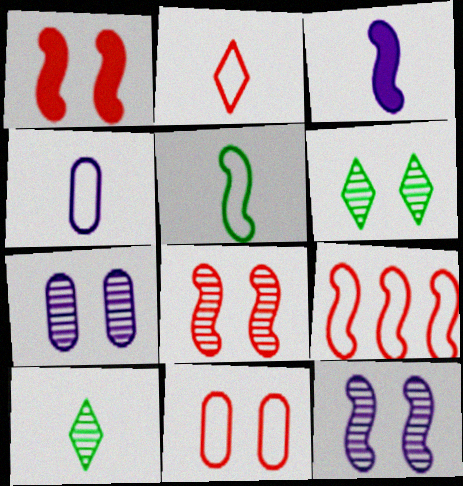[[2, 4, 5], 
[2, 9, 11], 
[6, 7, 8]]